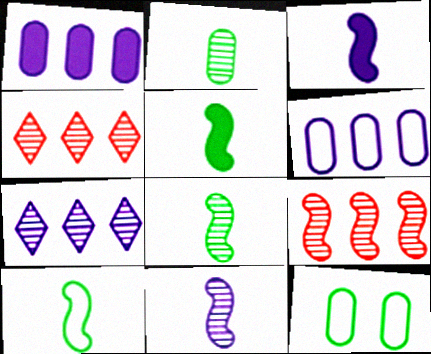[[3, 4, 12], 
[5, 8, 10]]